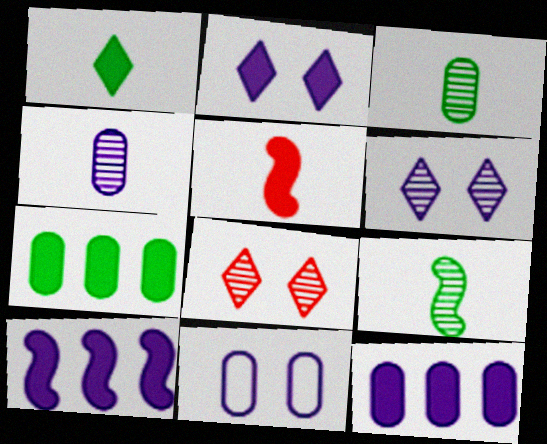[[2, 5, 7], 
[4, 11, 12]]